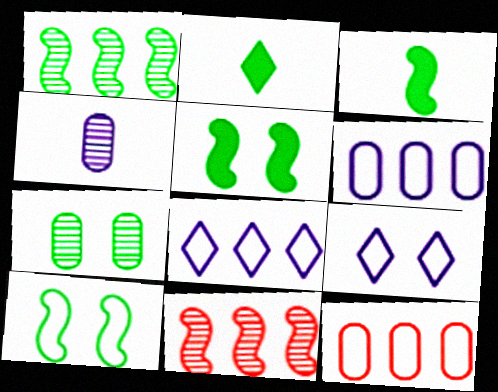[[1, 3, 10]]